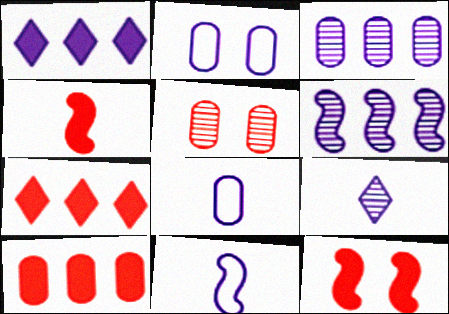[]